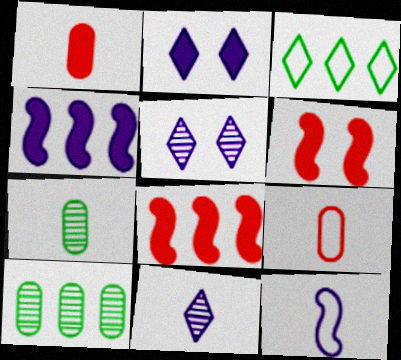[]